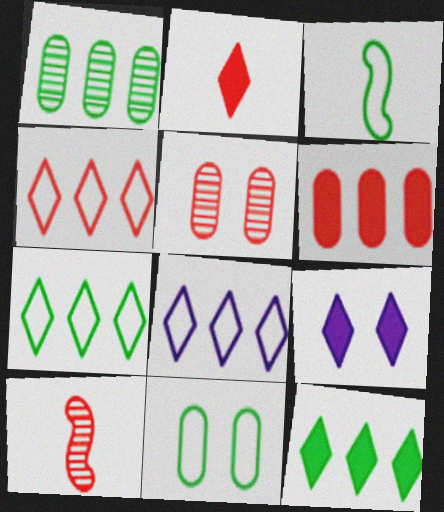[[2, 9, 12], 
[3, 7, 11], 
[4, 7, 8]]